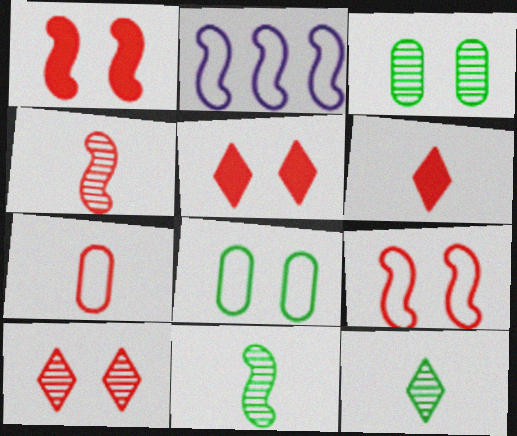[[1, 2, 11], 
[2, 3, 6], 
[4, 6, 7]]